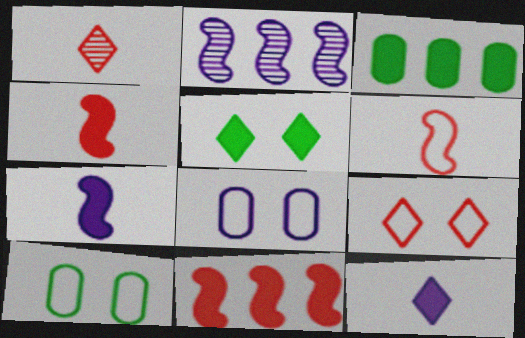[[2, 8, 12]]